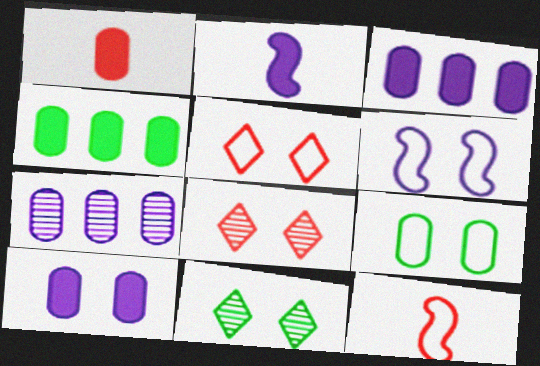[[1, 4, 10], 
[1, 7, 9], 
[3, 11, 12], 
[5, 6, 9]]